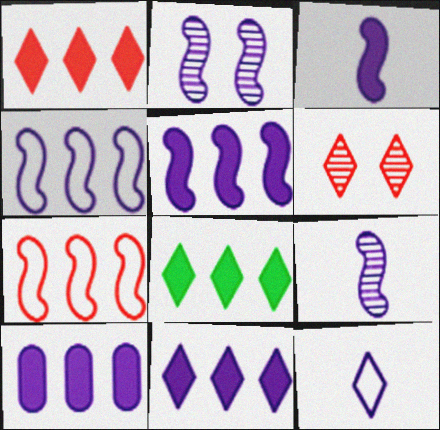[[1, 8, 11], 
[2, 3, 4], 
[2, 10, 12], 
[5, 10, 11], 
[6, 8, 12]]